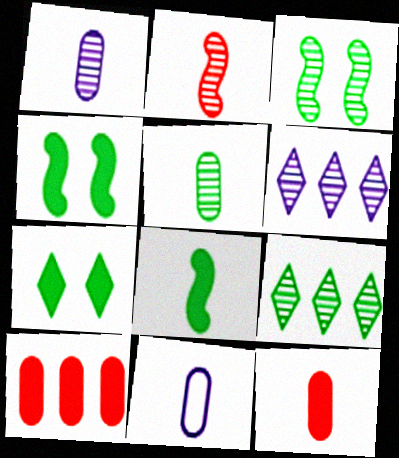[[3, 5, 9], 
[5, 11, 12]]